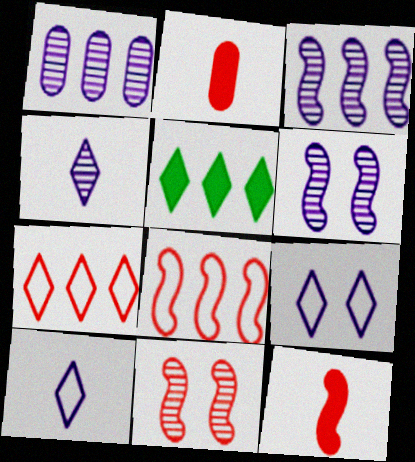[[1, 4, 6], 
[1, 5, 8], 
[2, 7, 11], 
[8, 11, 12]]